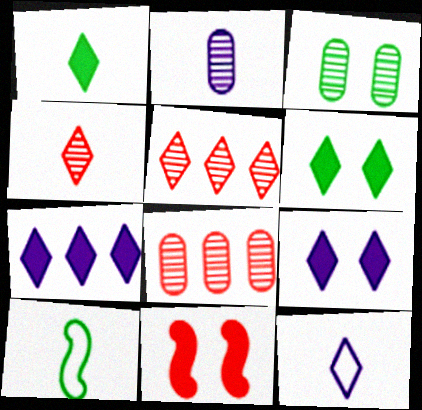[[1, 4, 12], 
[2, 3, 8], 
[5, 6, 12], 
[8, 9, 10]]